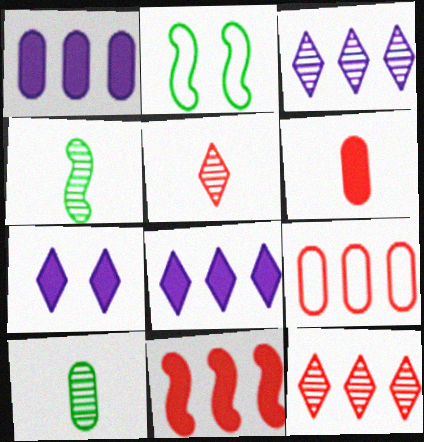[[1, 2, 5], 
[2, 3, 6], 
[4, 7, 9], 
[9, 11, 12]]